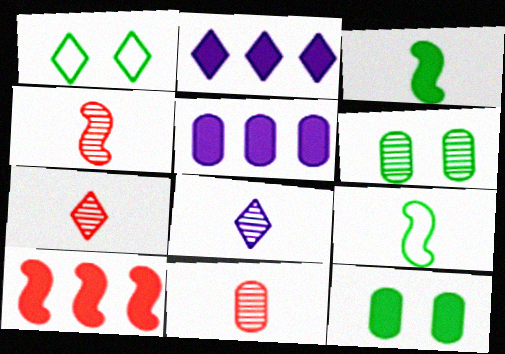[[1, 2, 7], 
[1, 4, 5], 
[4, 7, 11]]